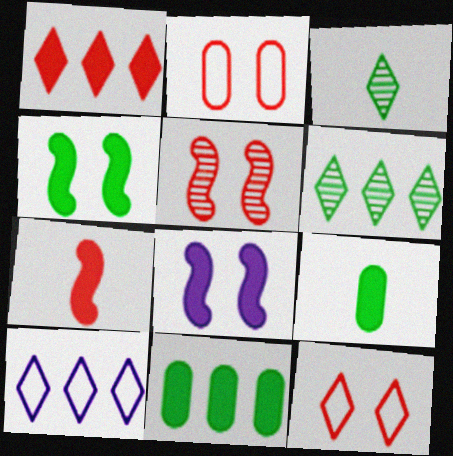[[1, 6, 10], 
[1, 8, 9], 
[5, 9, 10]]